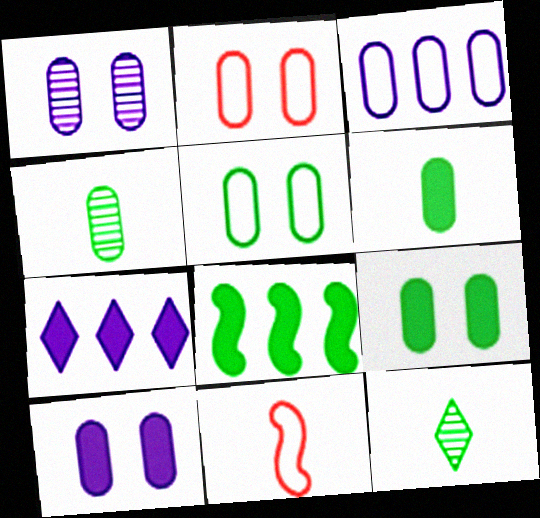[[1, 2, 9], 
[5, 8, 12]]